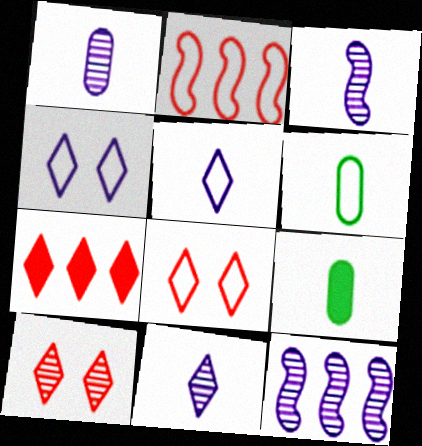[[1, 3, 11], 
[2, 4, 6], 
[8, 9, 12]]